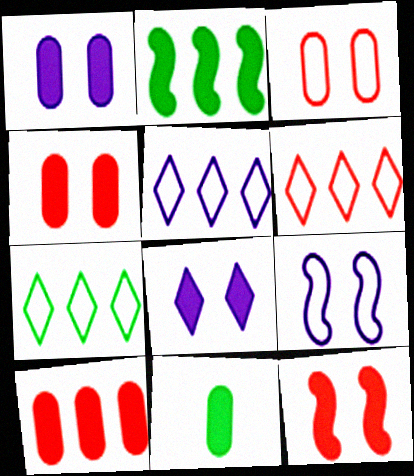[[1, 10, 11], 
[5, 6, 7]]